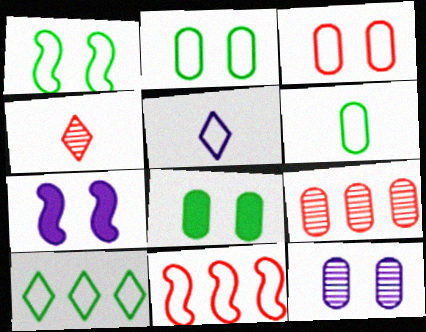[[1, 6, 10], 
[2, 5, 11], 
[3, 8, 12]]